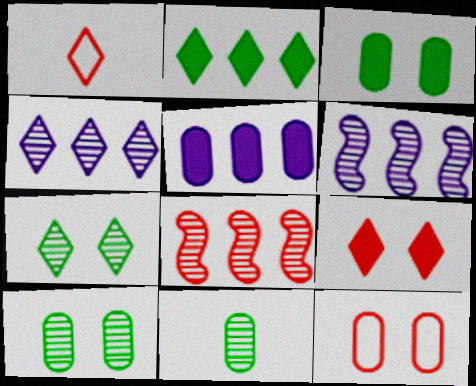[[1, 3, 6], 
[5, 11, 12]]